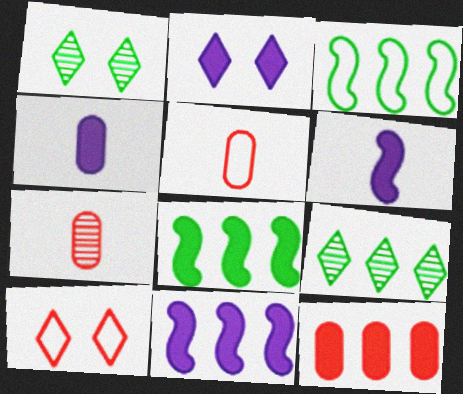[[1, 2, 10], 
[1, 5, 11], 
[2, 3, 7], 
[2, 4, 11]]